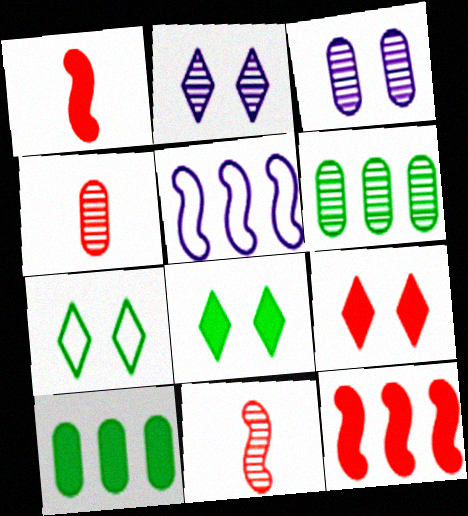[[2, 6, 11], 
[2, 7, 9], 
[3, 4, 6], 
[4, 5, 8]]